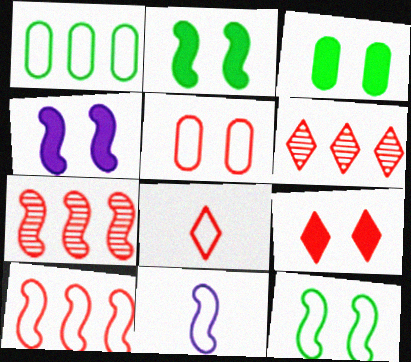[[2, 7, 11], 
[3, 4, 9], 
[3, 6, 11], 
[5, 8, 10], 
[6, 8, 9], 
[10, 11, 12]]